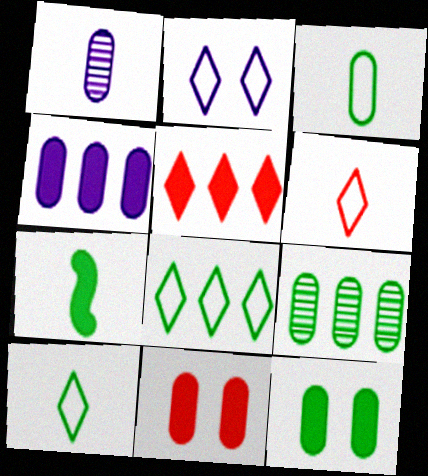[[1, 6, 7], 
[2, 6, 8], 
[3, 9, 12]]